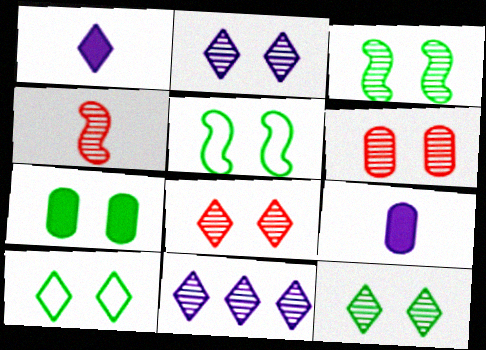[[2, 3, 6], 
[2, 8, 12], 
[3, 7, 10], 
[5, 7, 12]]